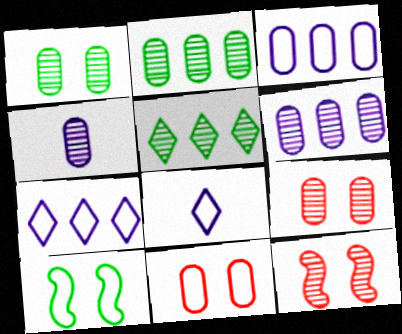[[2, 4, 9], 
[4, 5, 12]]